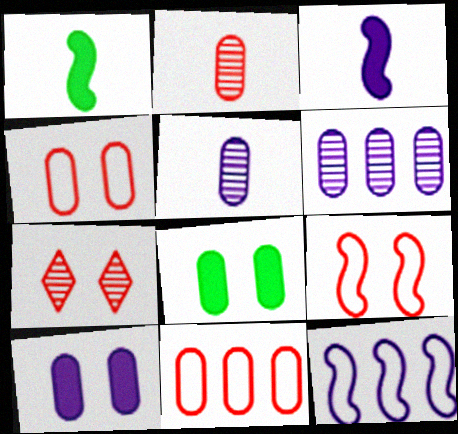[[5, 8, 11]]